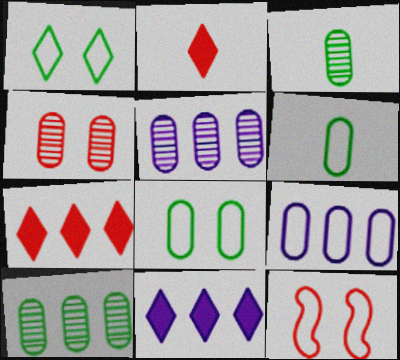[[3, 4, 5], 
[3, 11, 12]]